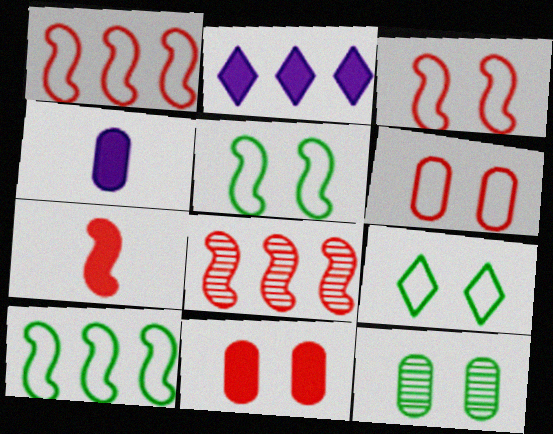[[3, 7, 8], 
[4, 8, 9]]